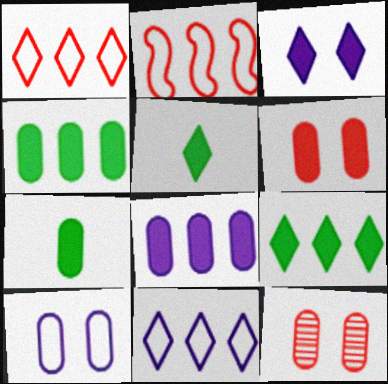[[6, 7, 8]]